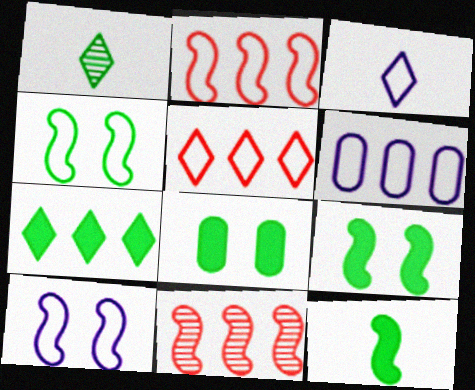[[3, 6, 10], 
[3, 8, 11], 
[6, 7, 11], 
[7, 8, 12], 
[10, 11, 12]]